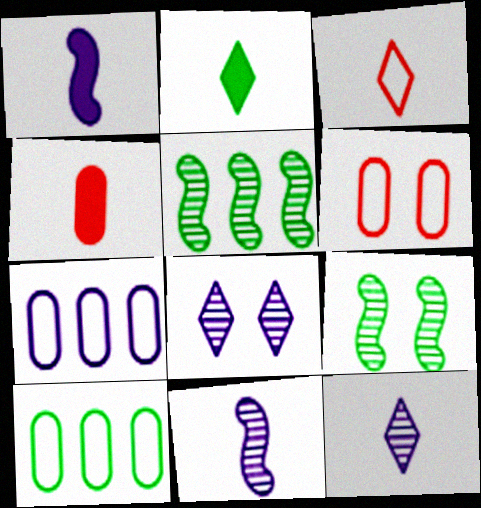[[1, 2, 4], 
[1, 7, 8], 
[2, 3, 12], 
[2, 9, 10]]